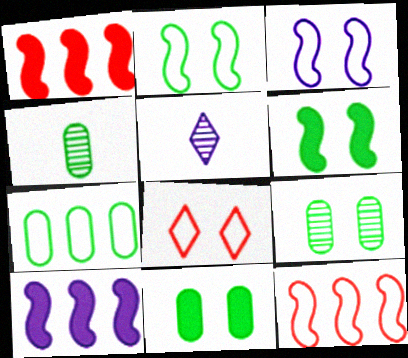[[4, 7, 11], 
[4, 8, 10], 
[5, 11, 12]]